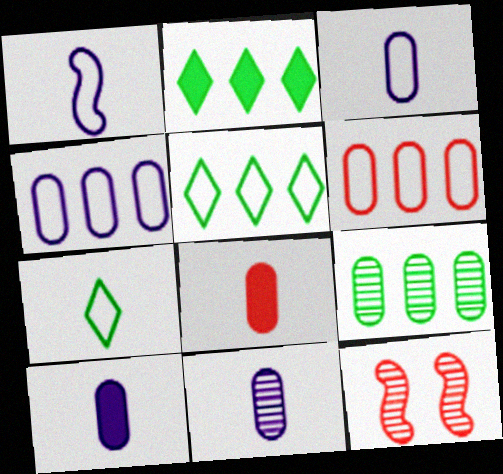[[2, 3, 12], 
[3, 10, 11], 
[5, 10, 12]]